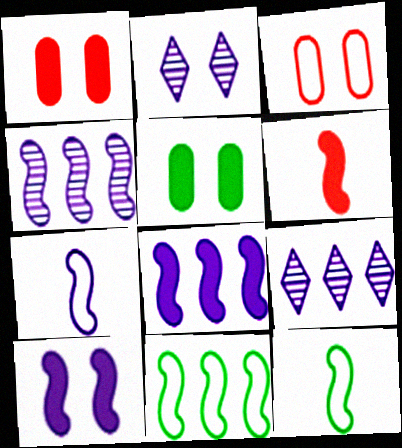[[1, 9, 12], 
[4, 7, 10]]